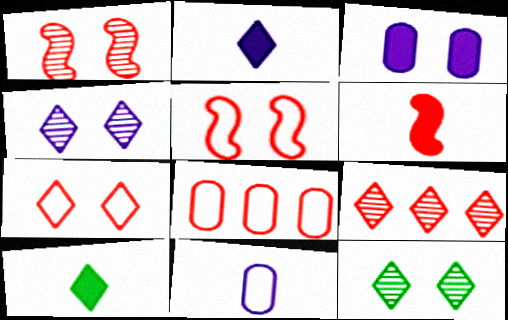[[3, 5, 12]]